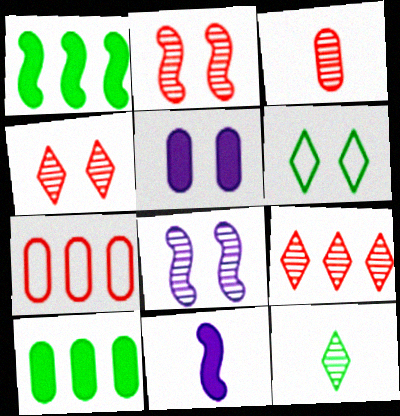[[2, 3, 9], 
[2, 5, 6]]